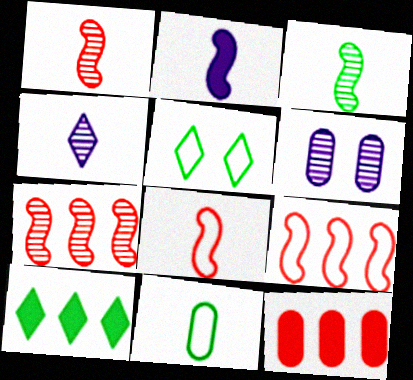[[2, 3, 8], 
[6, 8, 10], 
[6, 11, 12]]